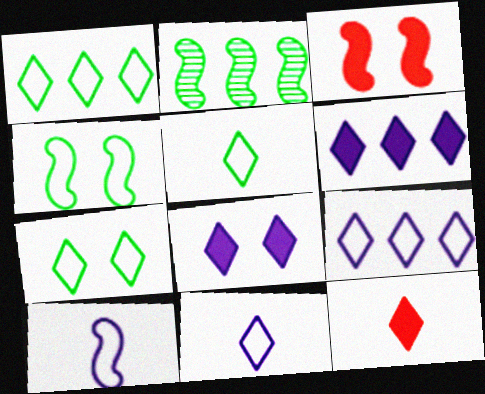[[1, 5, 7], 
[2, 3, 10]]